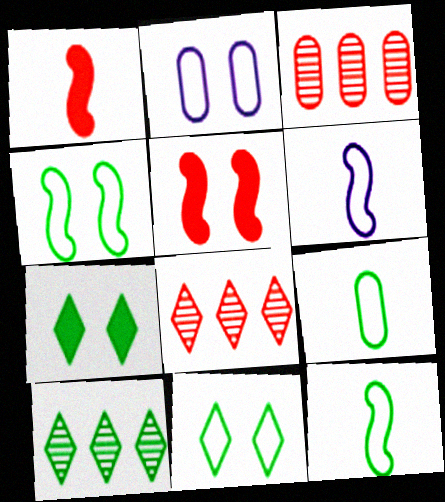[[1, 2, 10], 
[3, 6, 7]]